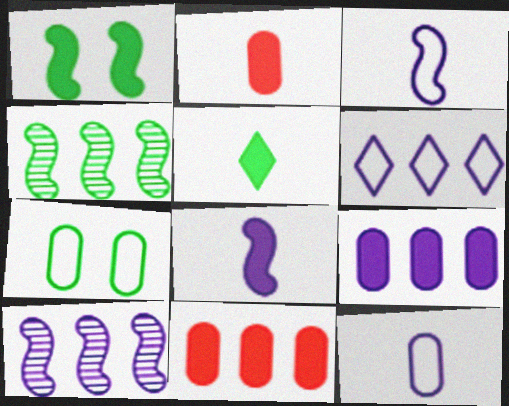[[2, 5, 8], 
[4, 5, 7], 
[4, 6, 11], 
[6, 9, 10]]